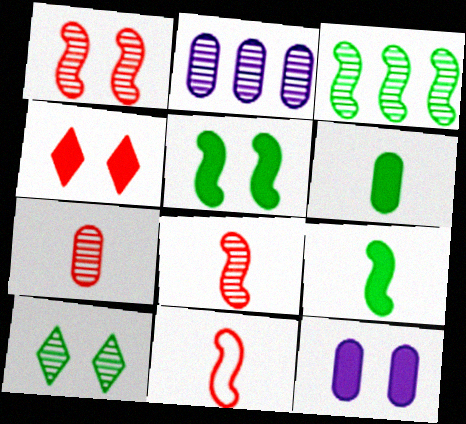[[2, 8, 10], 
[4, 5, 12]]